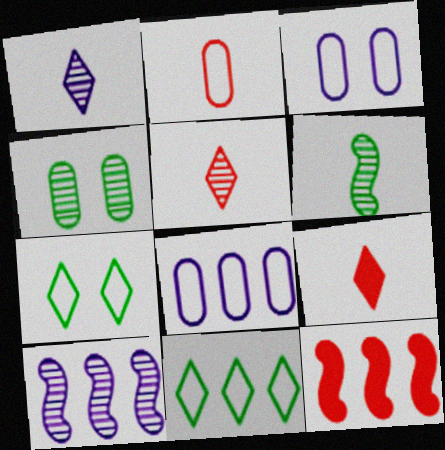[[4, 5, 10]]